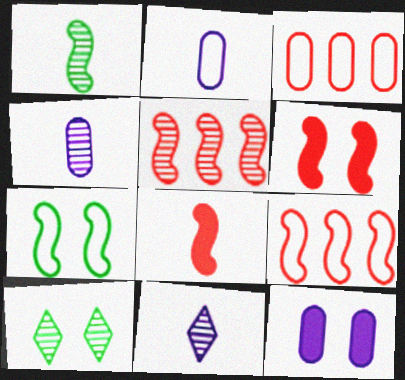[[4, 5, 10]]